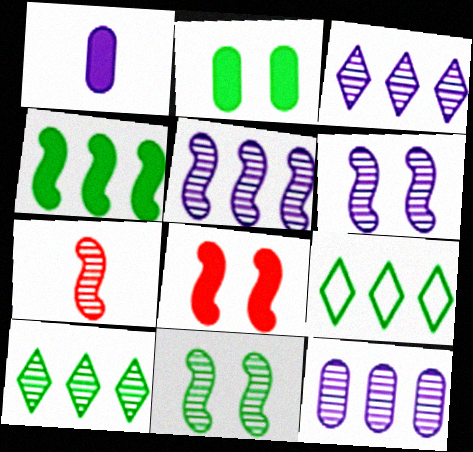[[3, 5, 12], 
[5, 7, 11]]